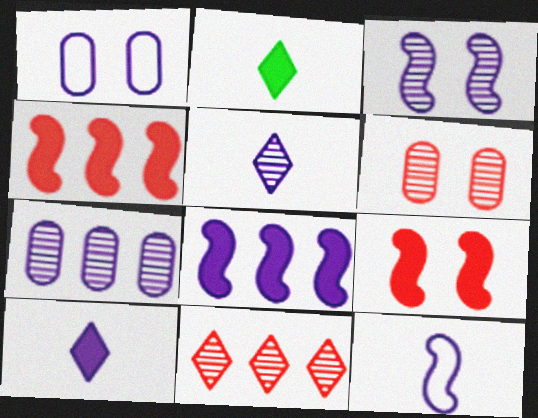[[1, 5, 8], 
[3, 5, 7], 
[3, 8, 12]]